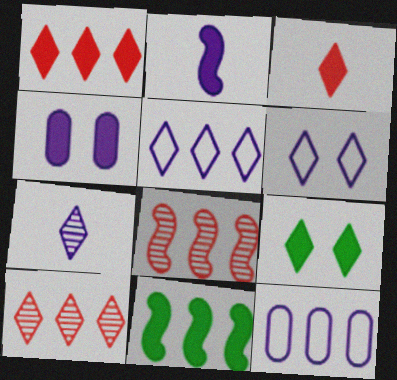[[3, 4, 11], 
[10, 11, 12]]